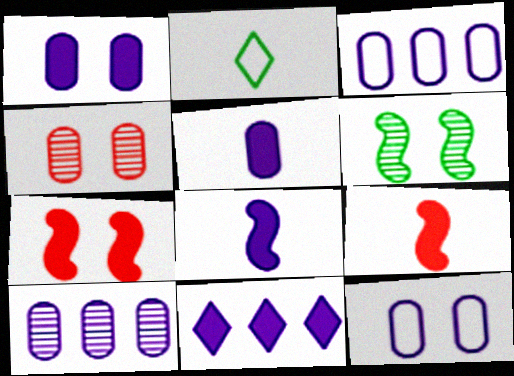[[1, 8, 11], 
[2, 7, 10], 
[5, 10, 12]]